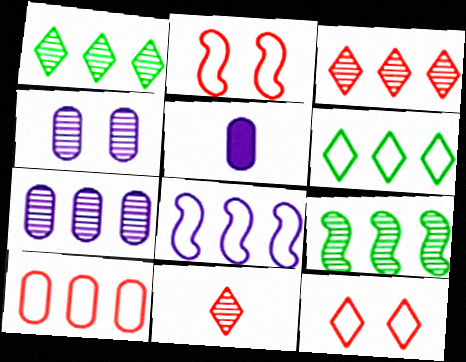[[1, 2, 5], 
[3, 7, 9], 
[4, 9, 11], 
[5, 9, 12], 
[6, 8, 10]]